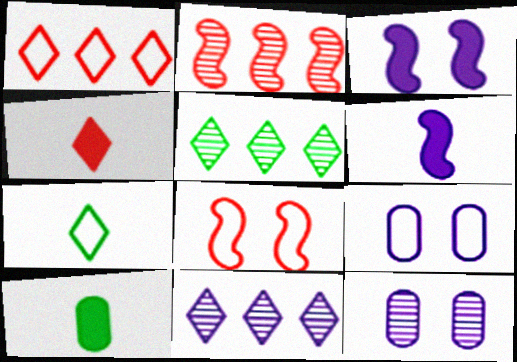[[4, 6, 10], 
[6, 9, 11], 
[8, 10, 11]]